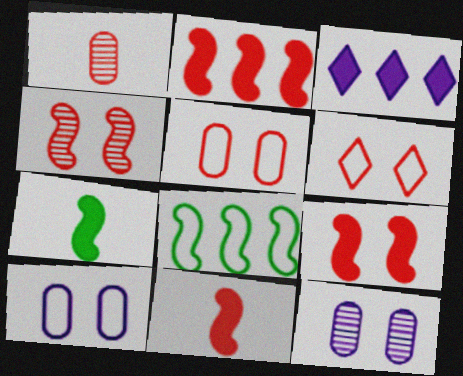[[1, 2, 6], 
[2, 9, 11]]